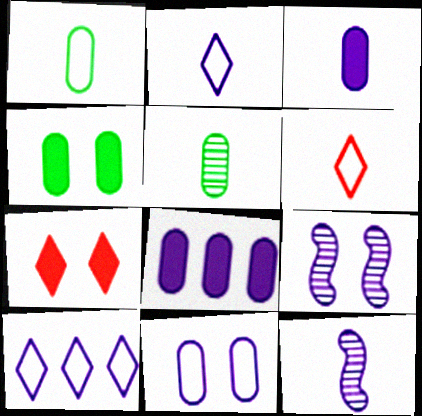[[2, 3, 12], 
[2, 8, 9], 
[3, 9, 10]]